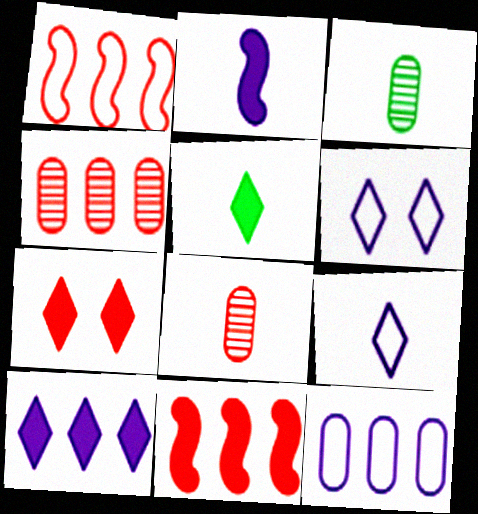[[1, 7, 8], 
[3, 6, 11], 
[5, 7, 10]]